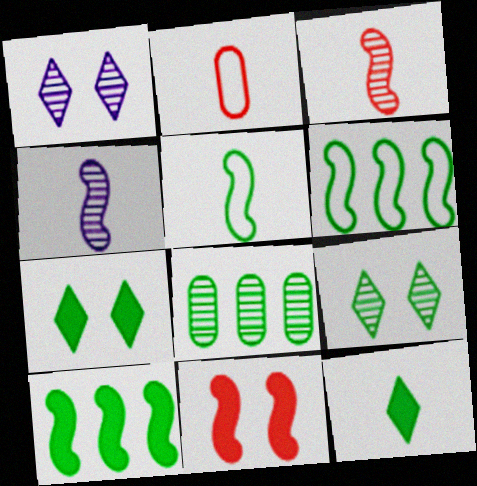[[1, 2, 10], 
[1, 3, 8], 
[2, 4, 12], 
[4, 6, 11], 
[5, 7, 8]]